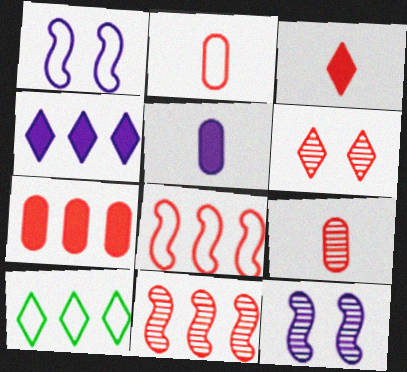[[1, 2, 10], 
[6, 9, 11]]